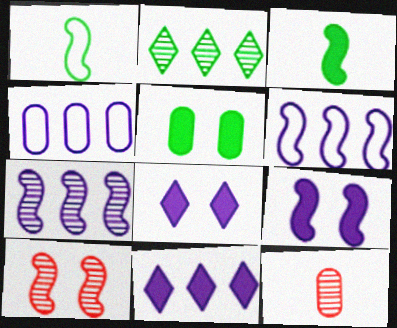[[1, 2, 5], 
[3, 6, 10], 
[4, 5, 12], 
[4, 7, 11]]